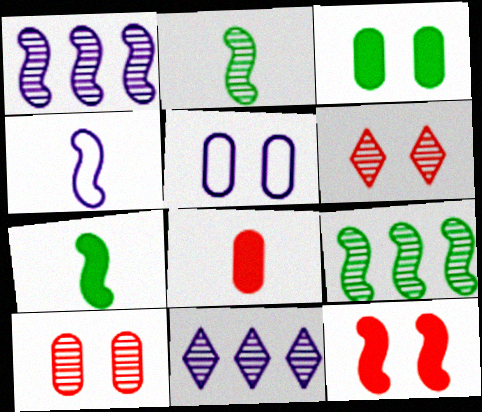[[2, 10, 11], 
[3, 5, 10], 
[4, 9, 12]]